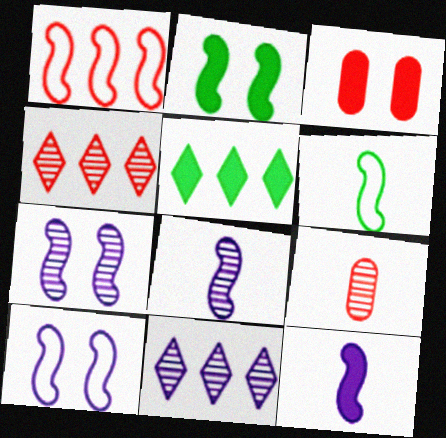[[1, 2, 8], 
[1, 6, 10], 
[3, 5, 12], 
[3, 6, 11], 
[5, 9, 10]]